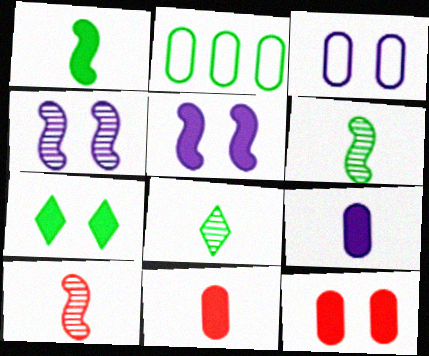[[2, 6, 7], 
[5, 7, 12]]